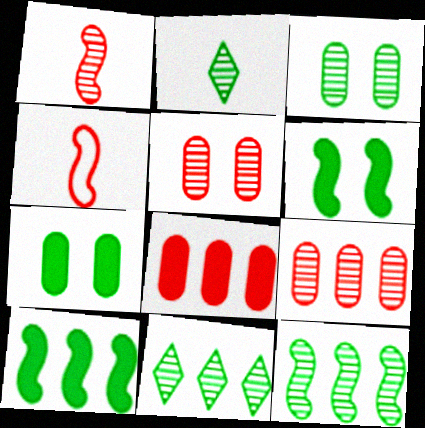[[2, 3, 12]]